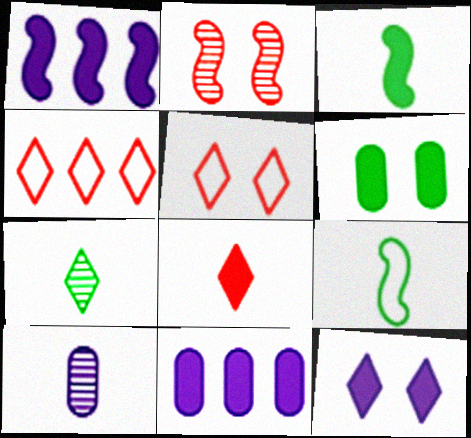[[1, 2, 9], 
[1, 6, 8], 
[4, 7, 12], 
[8, 9, 10]]